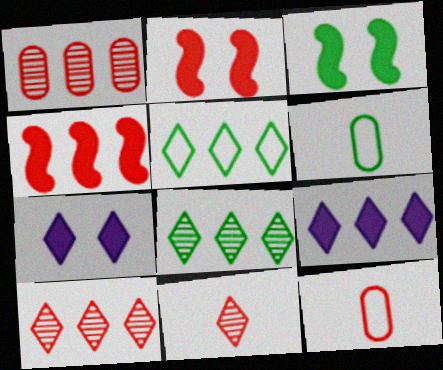[[2, 10, 12], 
[3, 6, 8], 
[5, 7, 11], 
[5, 9, 10]]